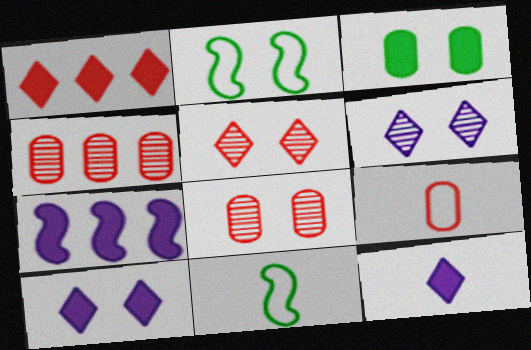[[2, 4, 12], 
[2, 8, 10], 
[4, 10, 11]]